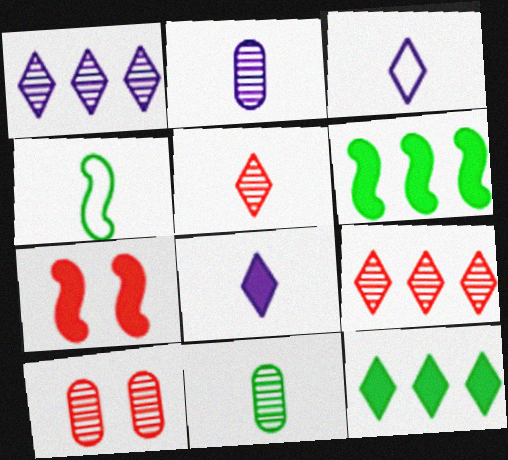[[3, 6, 10]]